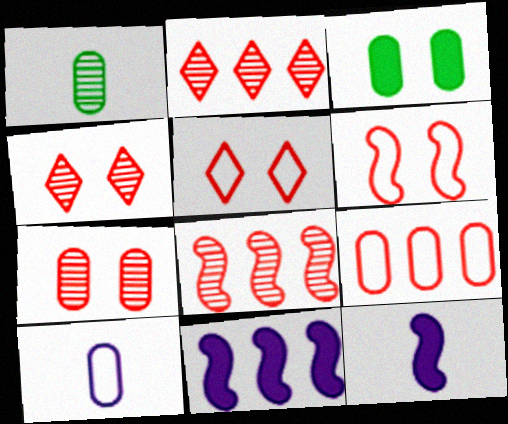[[1, 5, 11]]